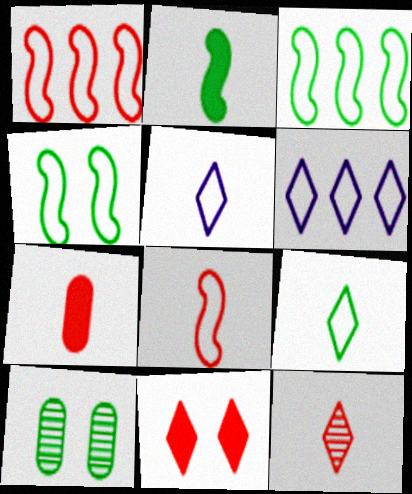[[7, 8, 12]]